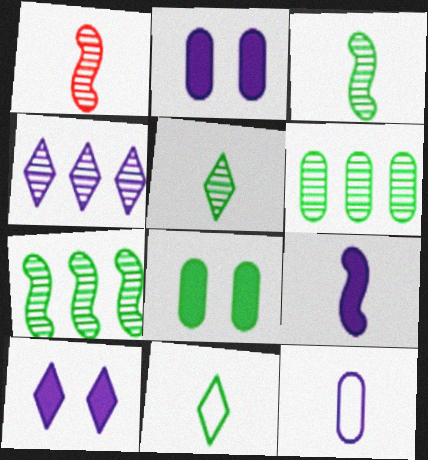[[7, 8, 11]]